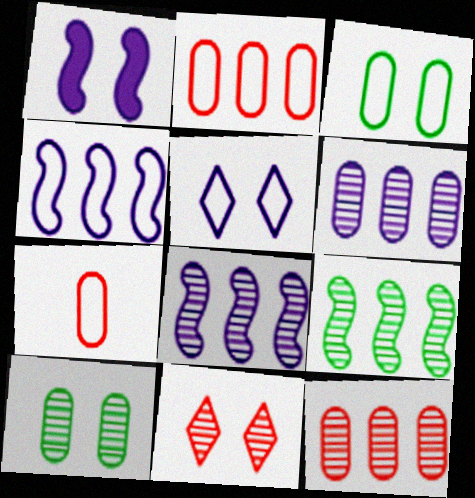[[1, 3, 11]]